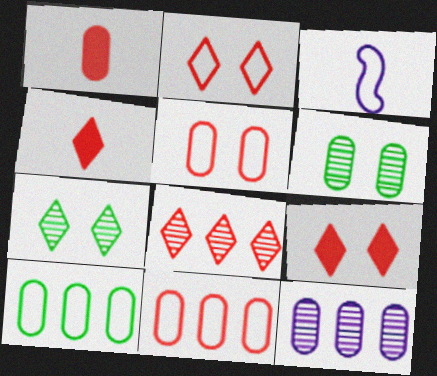[[2, 3, 10], 
[2, 4, 8]]